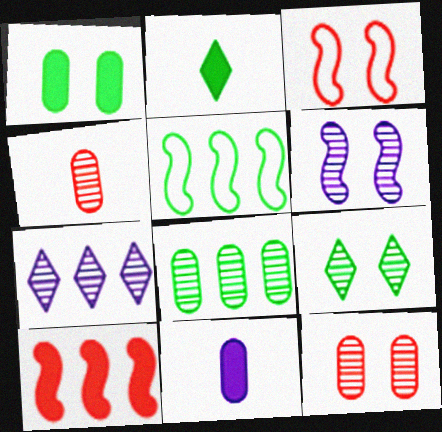[[6, 9, 12]]